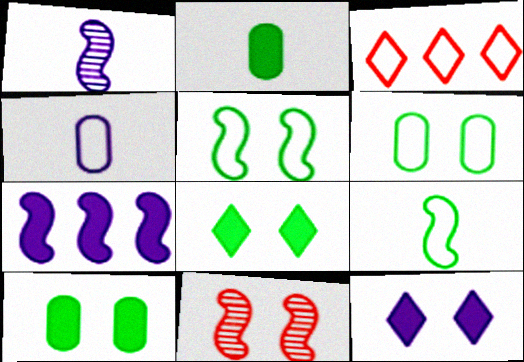[[1, 3, 10], 
[3, 4, 5], 
[6, 11, 12], 
[7, 9, 11]]